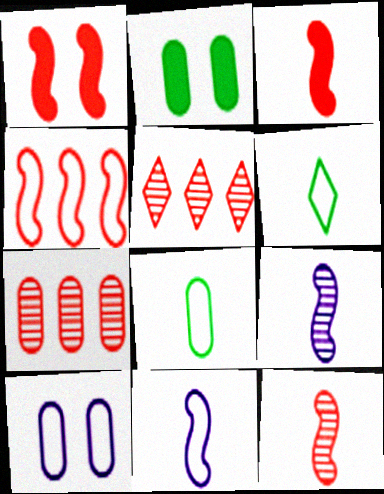[[1, 4, 12], 
[2, 5, 11], 
[4, 6, 10]]